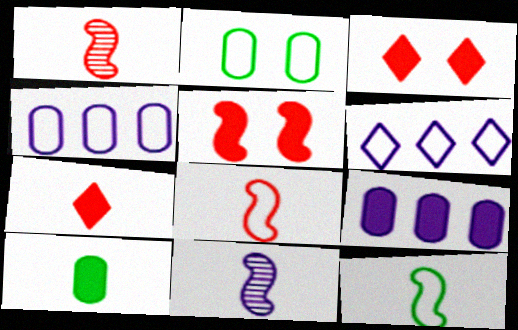[[2, 6, 8]]